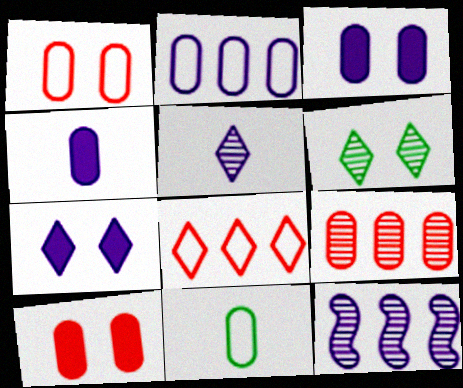[[1, 2, 11], 
[3, 9, 11]]